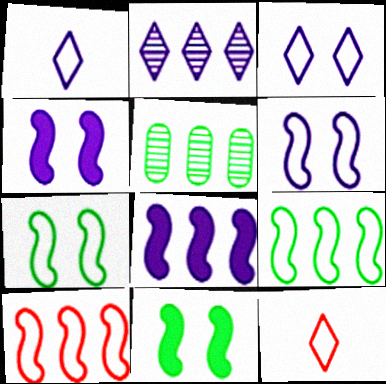[[4, 5, 12]]